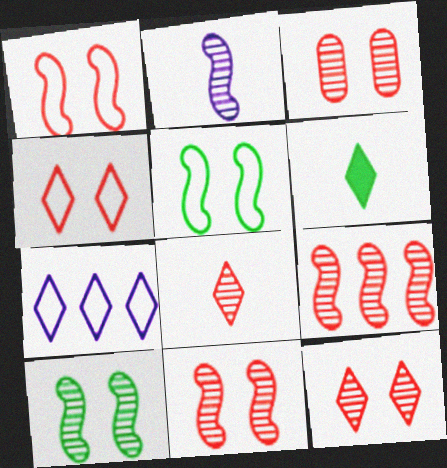[[2, 9, 10], 
[3, 8, 9], 
[3, 11, 12], 
[6, 7, 12]]